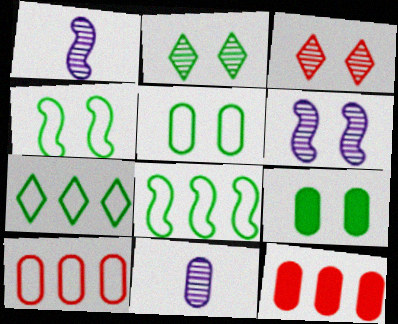[[2, 4, 9], 
[5, 11, 12], 
[9, 10, 11]]